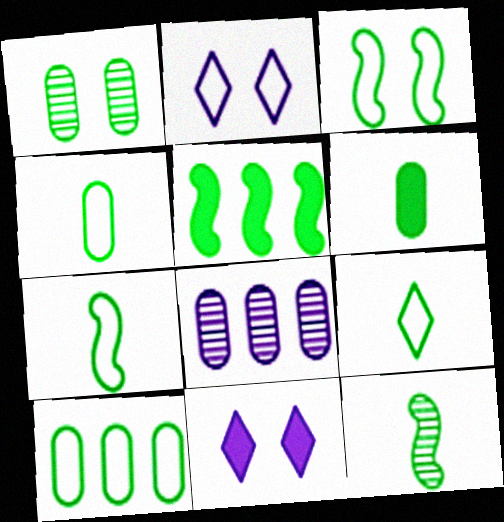[[1, 5, 9], 
[1, 6, 10], 
[3, 5, 12], 
[3, 9, 10], 
[4, 7, 9], 
[6, 9, 12]]